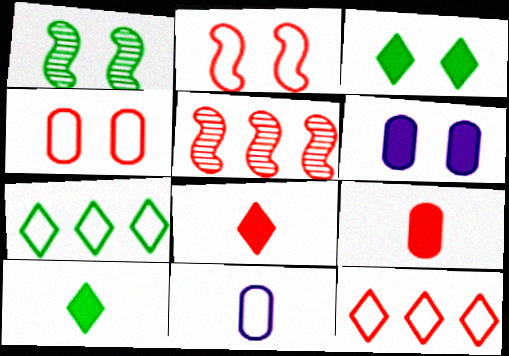[[2, 7, 11], 
[3, 5, 11], 
[4, 5, 8]]